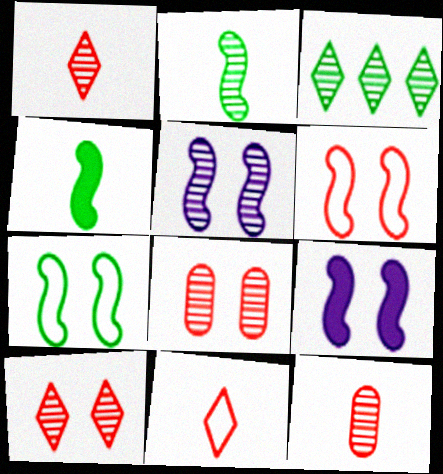[[3, 5, 12]]